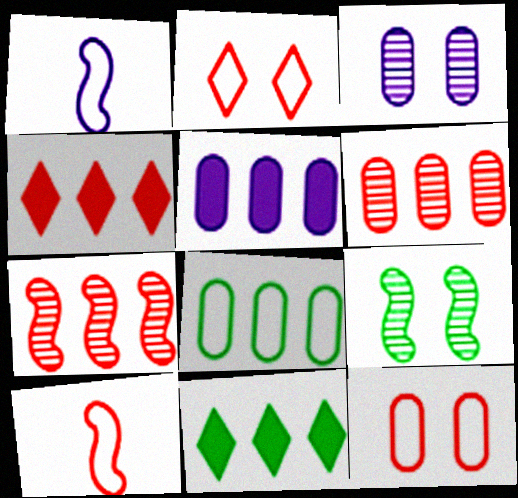[[1, 2, 8], 
[3, 10, 11], 
[5, 6, 8]]